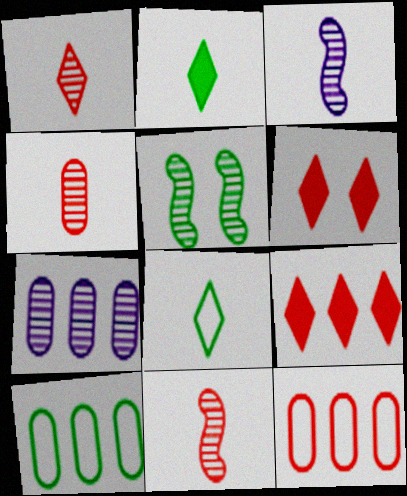[[1, 4, 11], 
[1, 5, 7], 
[2, 5, 10], 
[3, 6, 10], 
[6, 11, 12]]